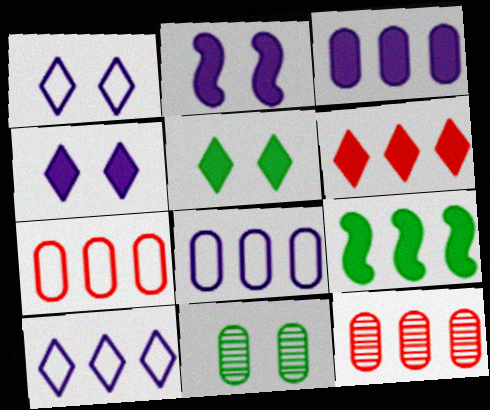[[3, 6, 9], 
[9, 10, 12]]